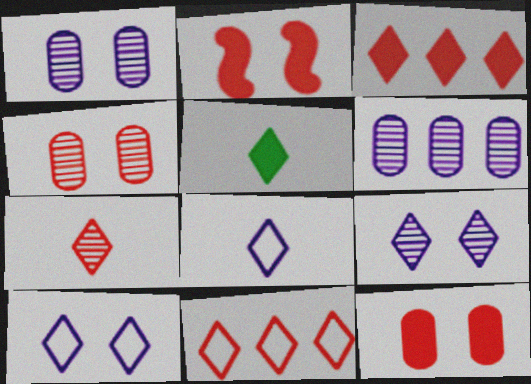[[5, 7, 8], 
[5, 9, 11]]